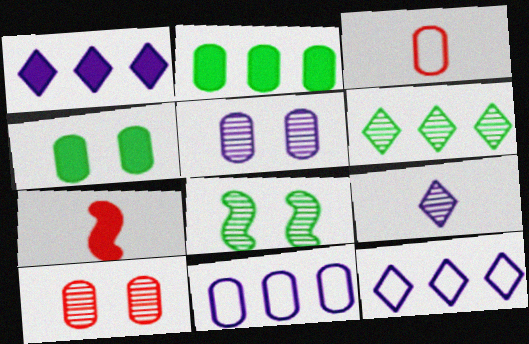[[1, 3, 8], 
[1, 4, 7], 
[2, 3, 5]]